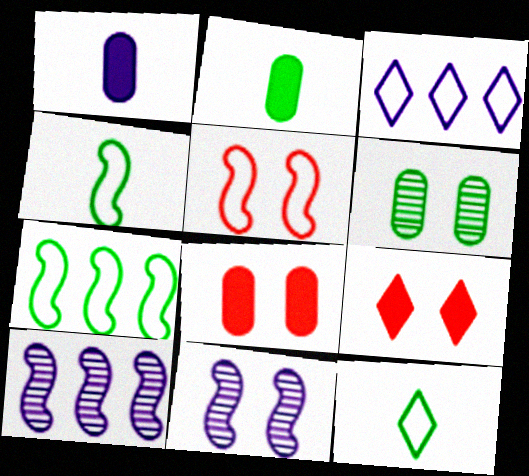[[1, 3, 11], 
[8, 10, 12]]